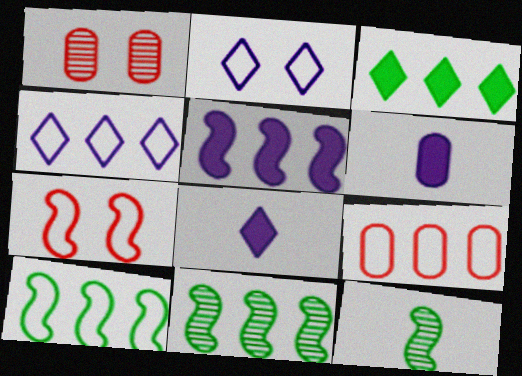[[1, 8, 10], 
[4, 9, 10], 
[5, 7, 12]]